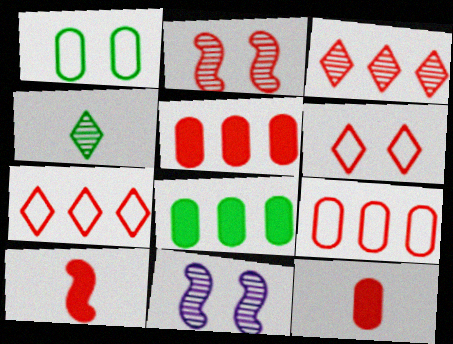[[2, 7, 12]]